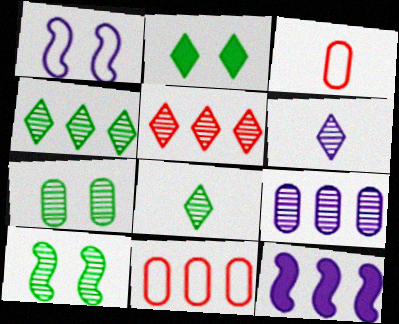[[4, 11, 12]]